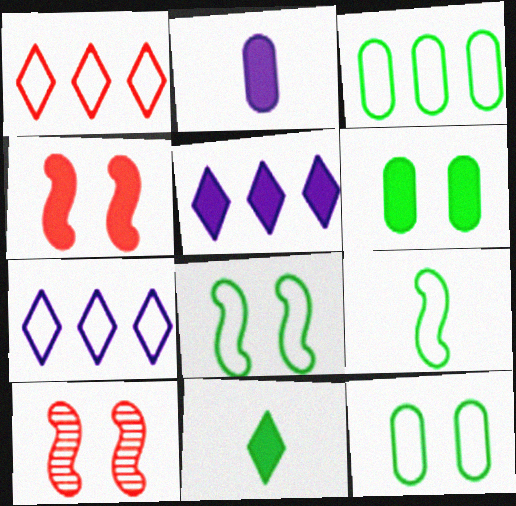[]